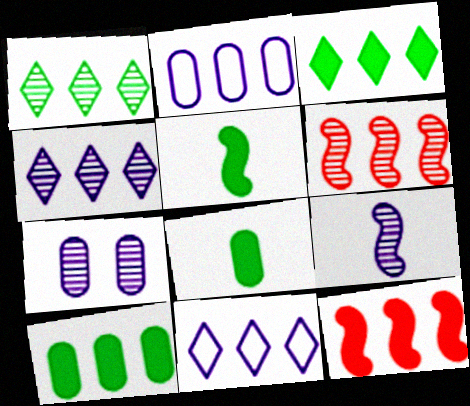[[1, 2, 12], 
[2, 3, 6], 
[4, 7, 9], 
[6, 10, 11]]